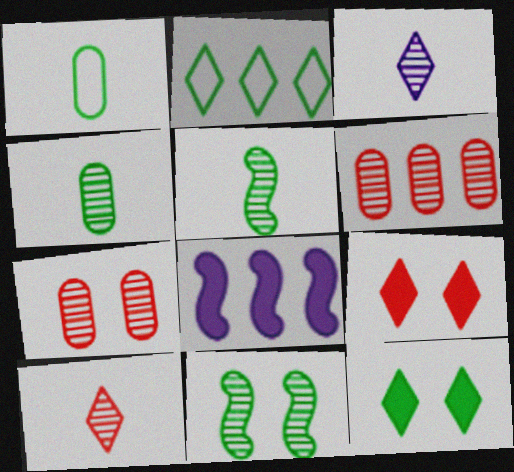[[2, 3, 9], 
[2, 6, 8], 
[3, 6, 11]]